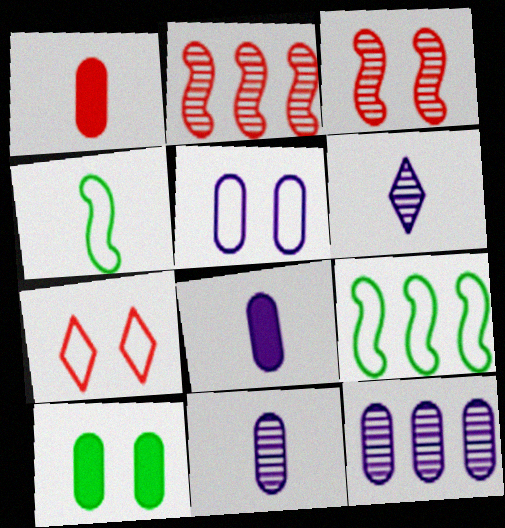[[1, 2, 7], 
[1, 4, 6], 
[5, 8, 12]]